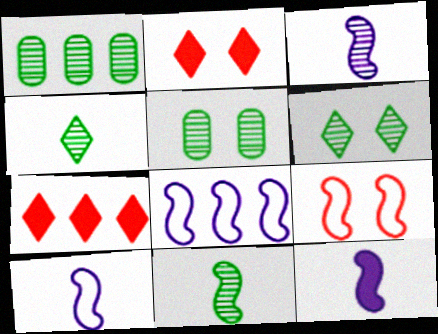[[1, 2, 10], 
[1, 6, 11], 
[1, 7, 8], 
[3, 10, 12], 
[5, 7, 10]]